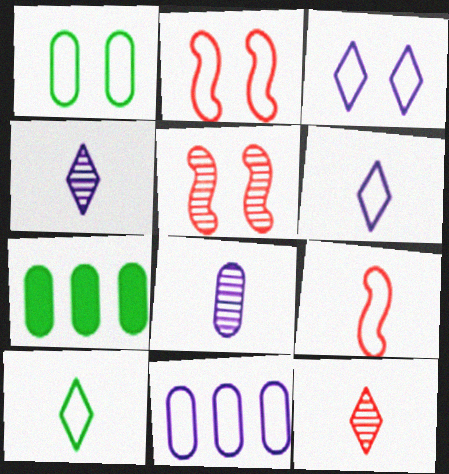[[1, 2, 3], 
[2, 4, 7], 
[2, 10, 11], 
[5, 6, 7]]